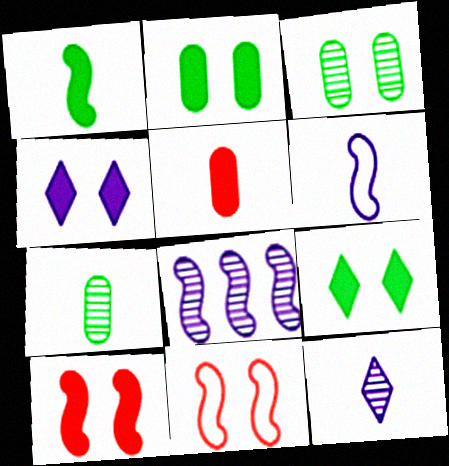[[1, 8, 11], 
[2, 4, 10], 
[3, 4, 11]]